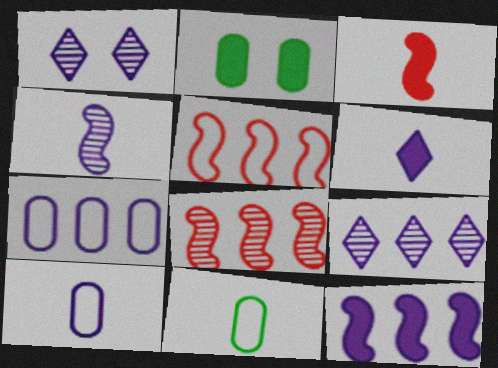[[1, 10, 12], 
[4, 6, 10], 
[7, 9, 12]]